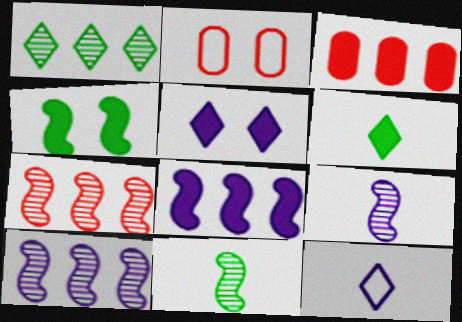[[2, 6, 10]]